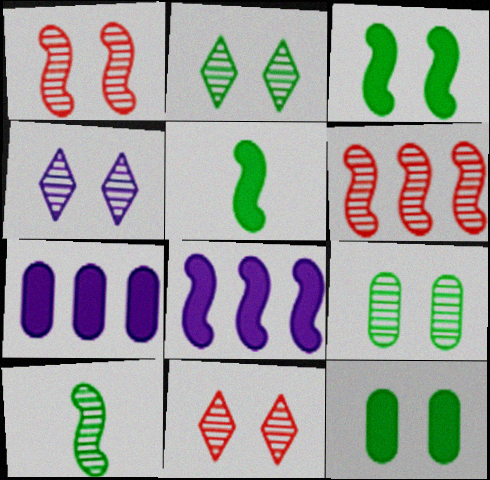[[1, 4, 9], 
[2, 4, 11]]